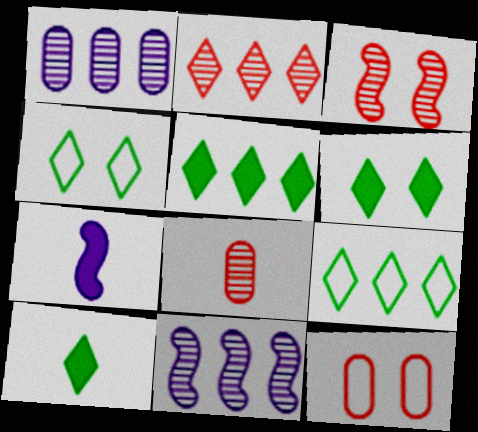[[2, 3, 8], 
[5, 6, 10], 
[10, 11, 12]]